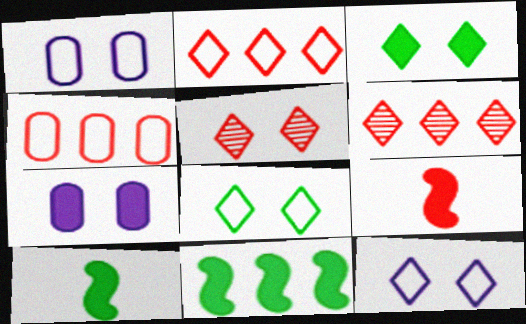[[1, 6, 10], 
[3, 5, 12], 
[4, 5, 9]]